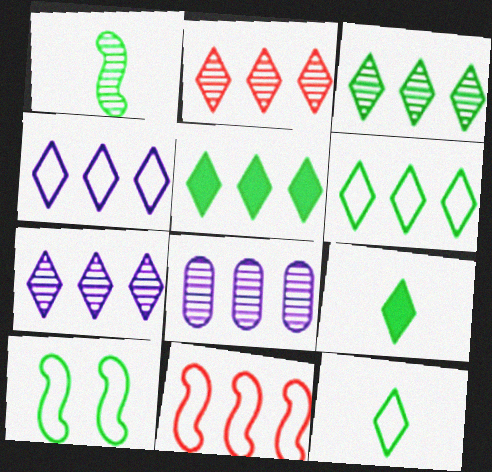[[2, 3, 7], 
[2, 4, 5], 
[3, 5, 6], 
[5, 8, 11]]